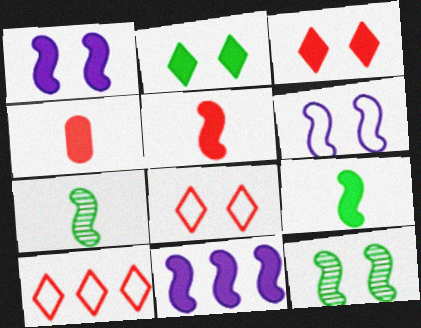[[2, 4, 11]]